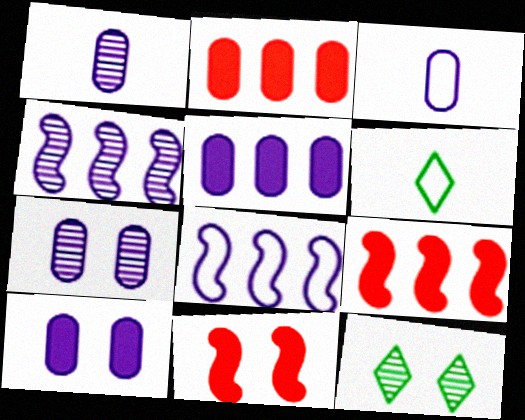[[3, 5, 7], 
[3, 9, 12], 
[6, 7, 9]]